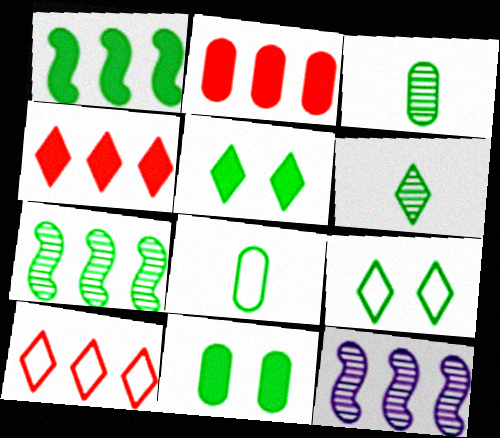[[1, 3, 9], 
[5, 7, 8]]